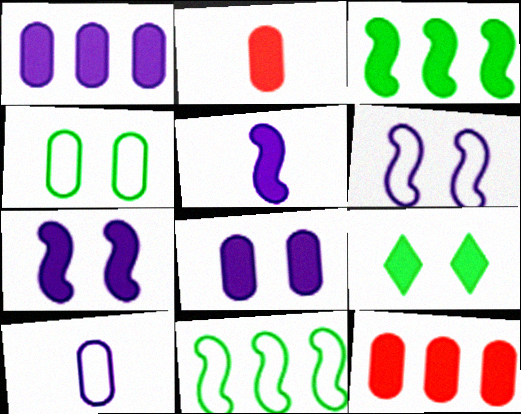[[5, 9, 12]]